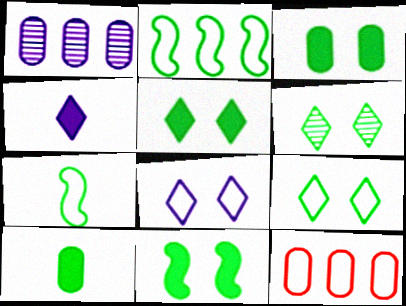[[2, 6, 10], 
[3, 5, 11], 
[5, 6, 9], 
[7, 8, 12]]